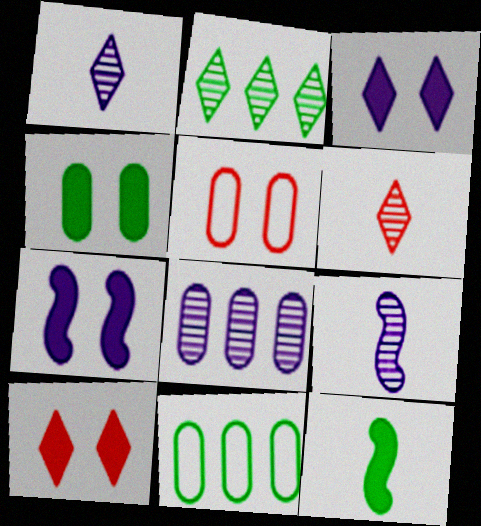[[4, 7, 10], 
[6, 7, 11], 
[9, 10, 11]]